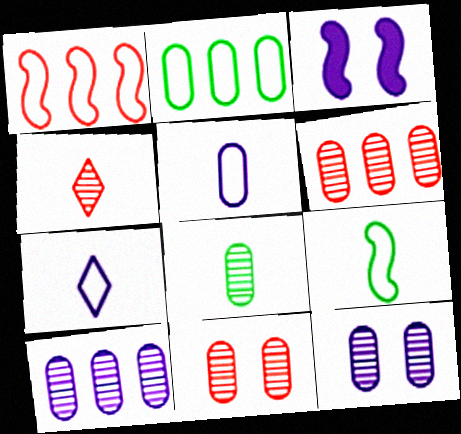[[2, 3, 4], 
[3, 7, 10], 
[6, 8, 12], 
[8, 10, 11]]